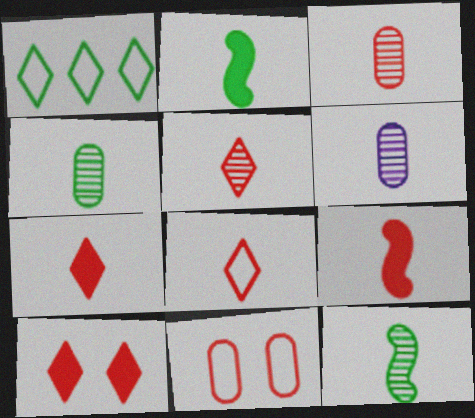[[2, 6, 8], 
[3, 4, 6], 
[3, 8, 9], 
[5, 6, 12], 
[5, 7, 8]]